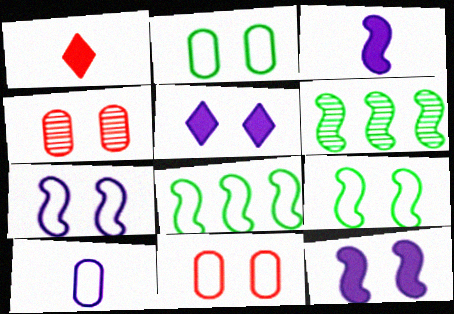[[4, 5, 9]]